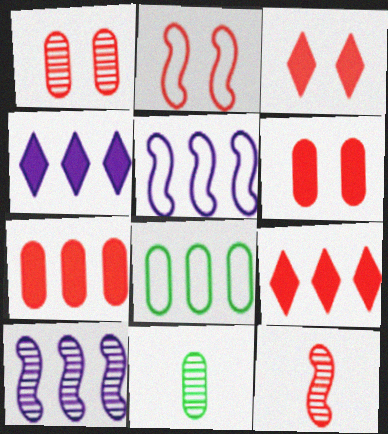[[1, 2, 3], 
[2, 4, 11], 
[3, 5, 11], 
[8, 9, 10]]